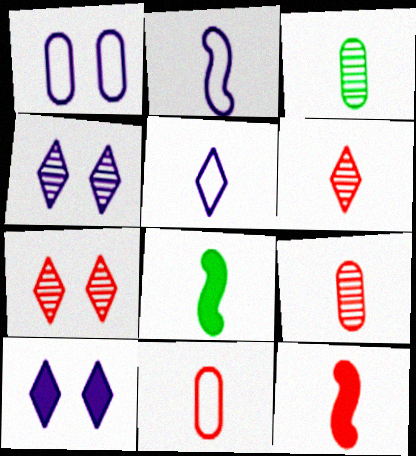[[3, 5, 12], 
[5, 8, 9], 
[6, 11, 12]]